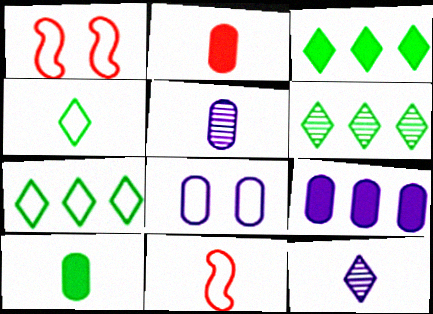[[1, 3, 5], 
[3, 6, 7], 
[5, 8, 9], 
[7, 8, 11], 
[10, 11, 12]]